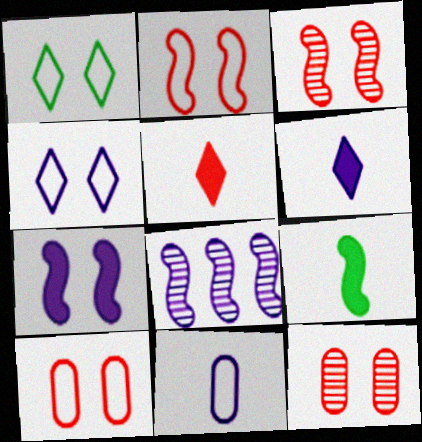[[1, 7, 12], 
[2, 8, 9]]